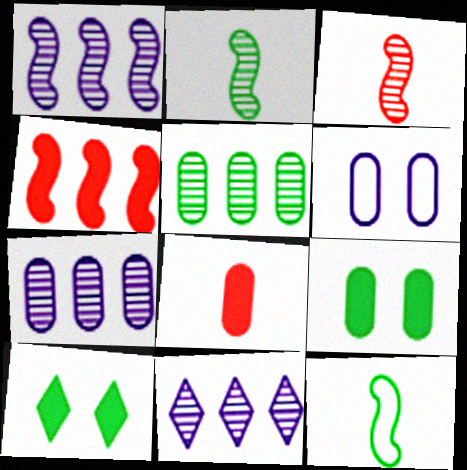[[1, 7, 11], 
[5, 6, 8], 
[5, 10, 12]]